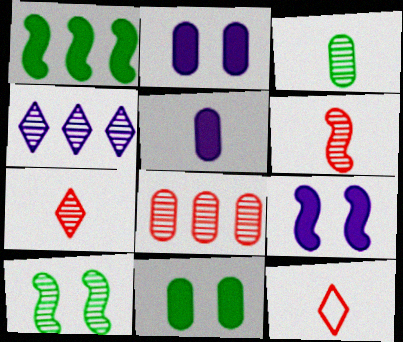[]